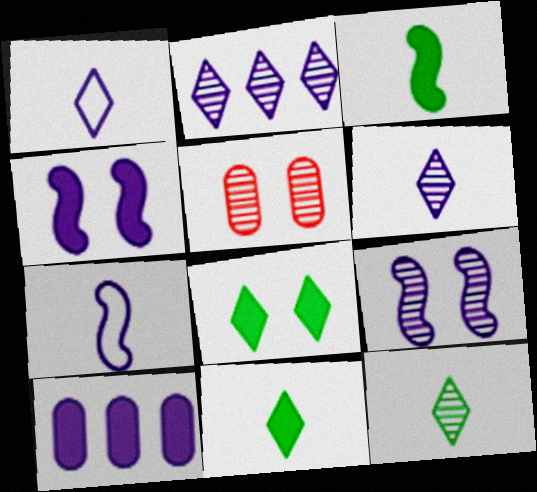[[1, 9, 10]]